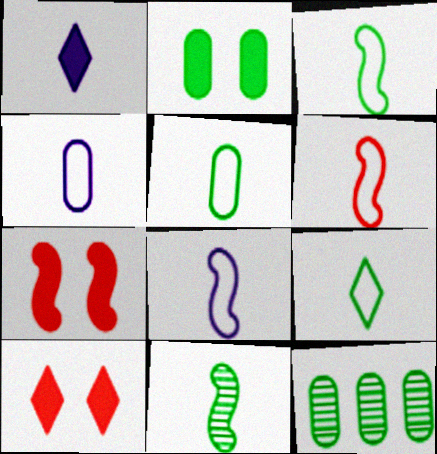[[2, 5, 12], 
[3, 5, 9], 
[3, 6, 8], 
[4, 6, 9], 
[8, 10, 12]]